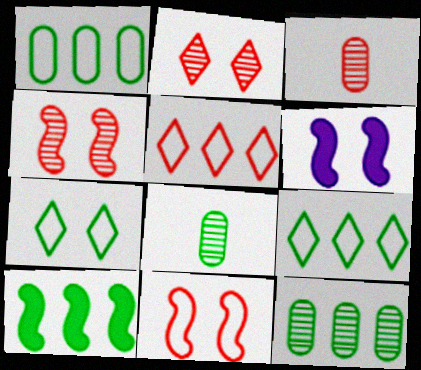[[3, 6, 9], 
[5, 6, 8], 
[7, 8, 10], 
[9, 10, 12]]